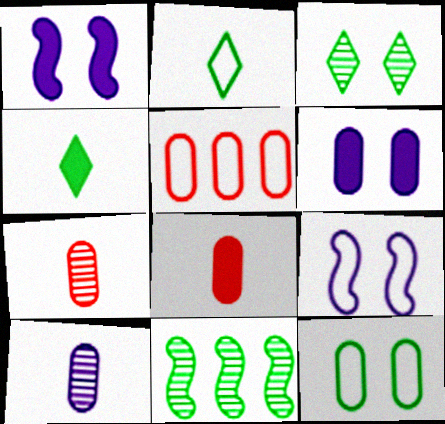[[2, 5, 9], 
[4, 11, 12]]